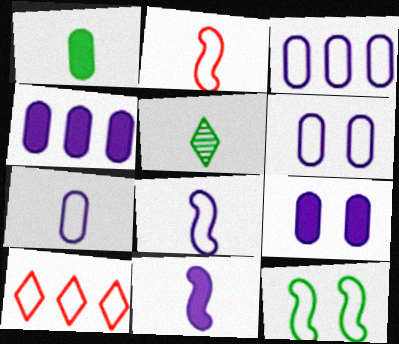[[3, 6, 7], 
[7, 10, 12]]